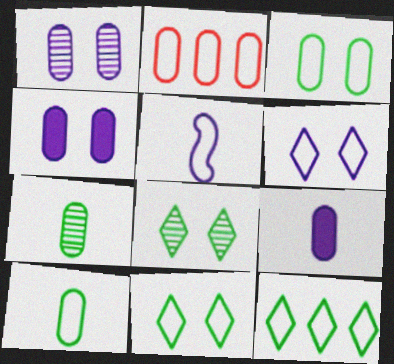[[2, 4, 7], 
[2, 5, 11]]